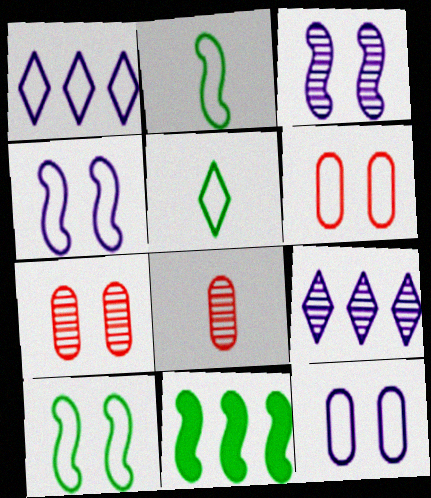[[1, 2, 6]]